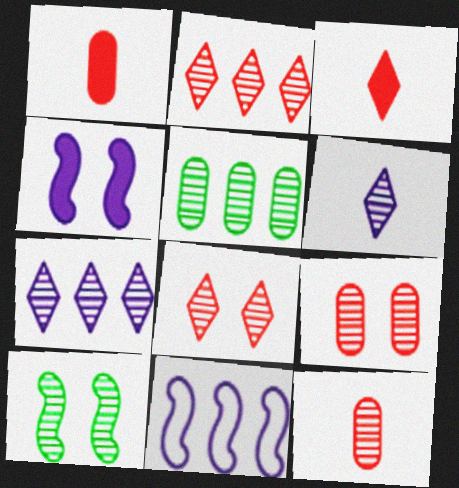[[7, 10, 12]]